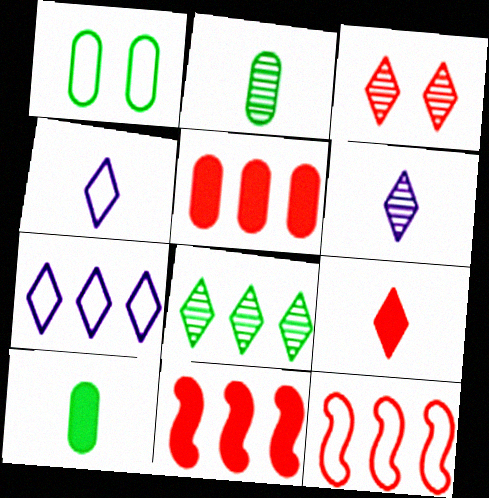[[1, 4, 12], 
[1, 6, 11], 
[3, 6, 8]]